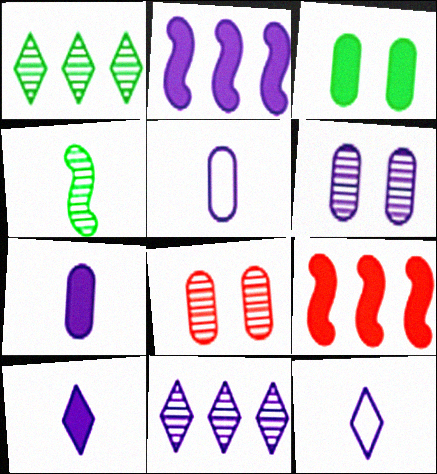[[2, 6, 12], 
[3, 9, 10], 
[4, 8, 11]]